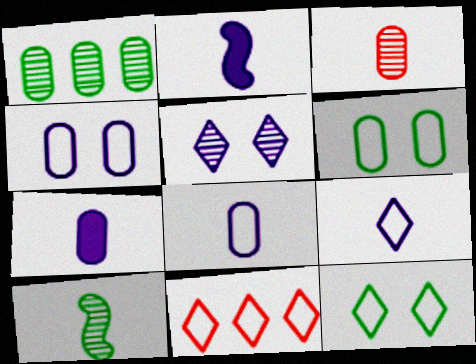[[9, 11, 12]]